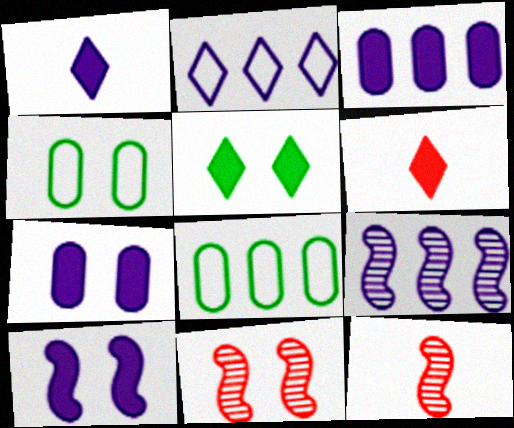[[1, 3, 10], 
[1, 8, 11], 
[2, 3, 9], 
[4, 6, 9]]